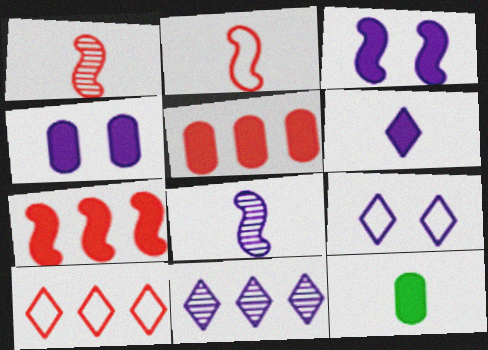[[4, 5, 12], 
[6, 9, 11]]